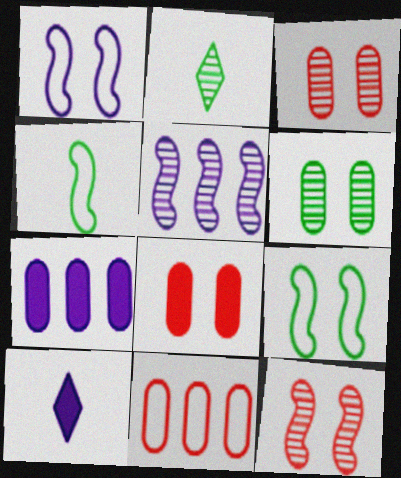[[2, 3, 5]]